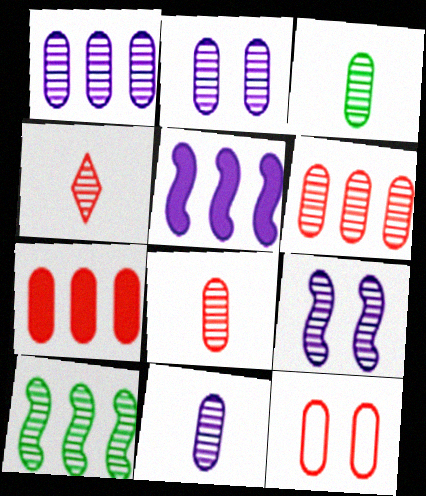[[1, 2, 11], 
[2, 3, 6], 
[2, 4, 10], 
[3, 8, 11], 
[7, 8, 12]]